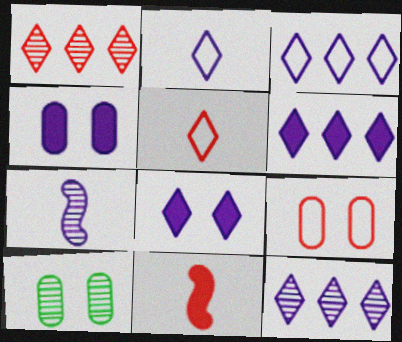[[1, 7, 10], 
[1, 9, 11], 
[2, 8, 12], 
[3, 4, 7], 
[3, 6, 12], 
[3, 10, 11], 
[4, 9, 10]]